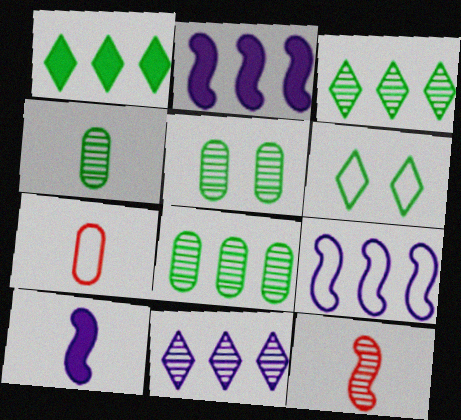[[4, 5, 8], 
[5, 11, 12], 
[6, 7, 9]]